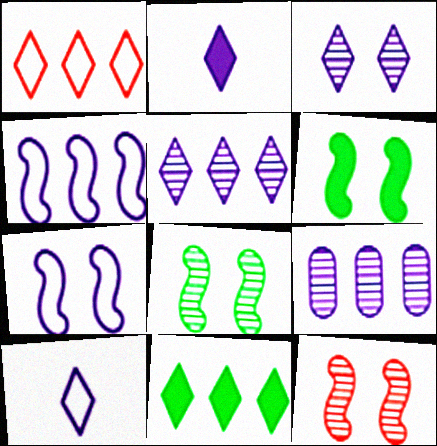[[1, 5, 11], 
[2, 7, 9], 
[6, 7, 12]]